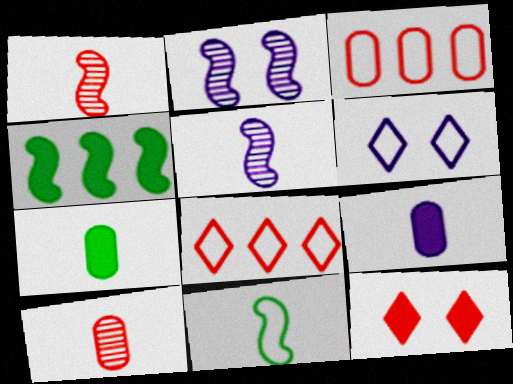[[1, 3, 12], 
[2, 7, 8], 
[3, 6, 11], 
[4, 6, 10], 
[4, 9, 12]]